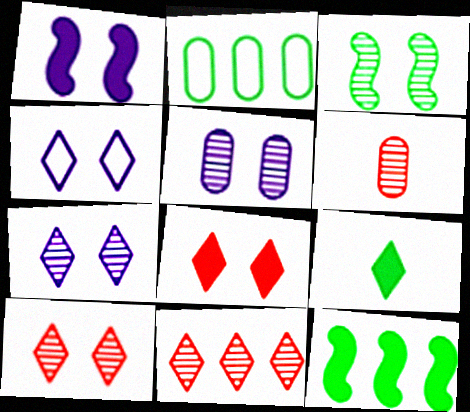[[1, 4, 5], 
[2, 3, 9], 
[3, 5, 10], 
[4, 6, 12], 
[4, 9, 11]]